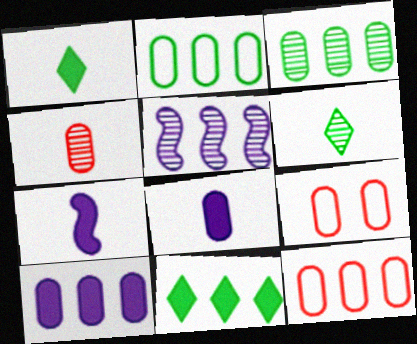[[1, 5, 9], 
[3, 8, 9], 
[3, 10, 12], 
[5, 11, 12]]